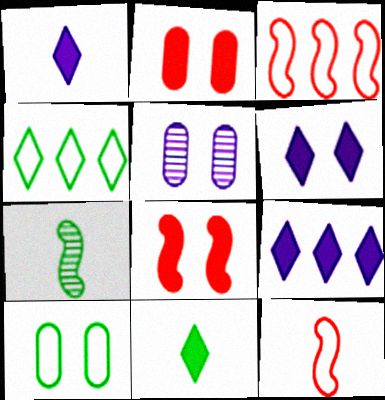[[1, 6, 9], 
[2, 5, 10], 
[3, 5, 11]]